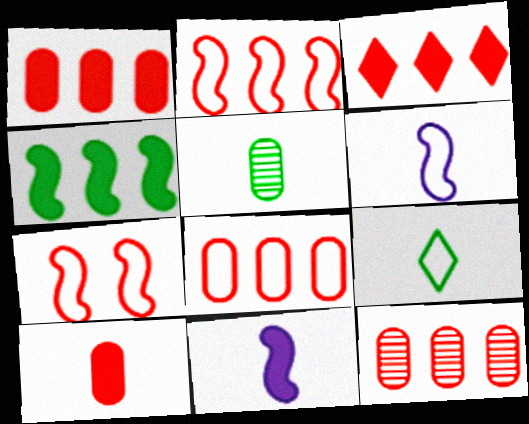[[1, 8, 12], 
[2, 3, 12]]